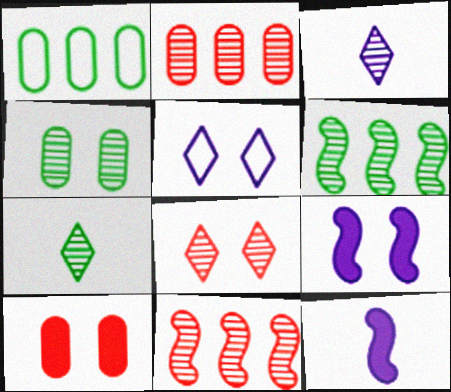[[1, 8, 12], 
[3, 4, 11], 
[4, 6, 7]]